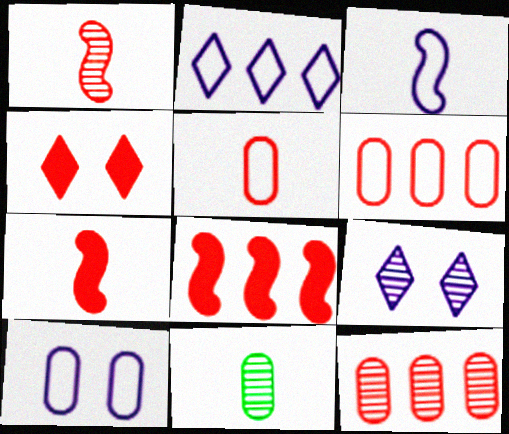[[1, 4, 6], 
[2, 3, 10]]